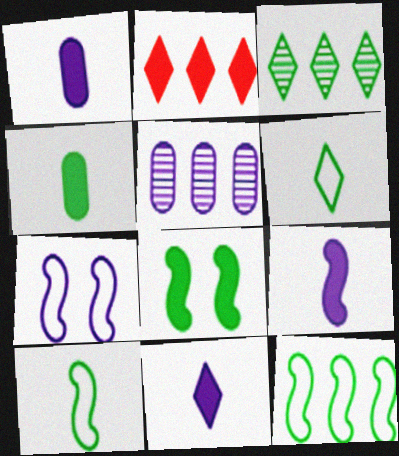[[1, 2, 8], 
[1, 9, 11], 
[2, 5, 12], 
[5, 7, 11]]